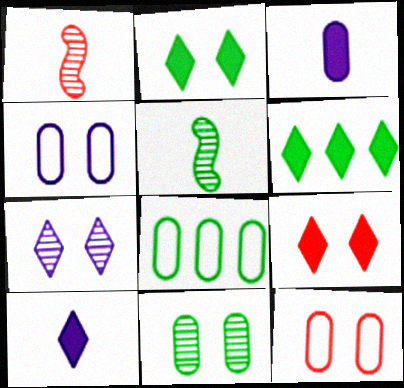[[1, 4, 6], 
[2, 5, 8], 
[6, 9, 10]]